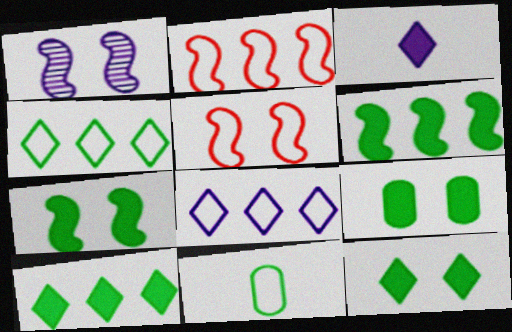[[1, 5, 7], 
[5, 8, 11], 
[7, 9, 12]]